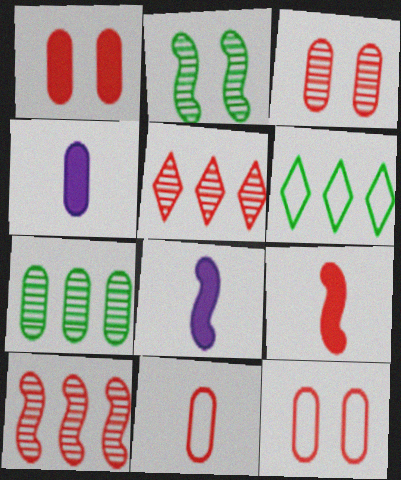[[1, 3, 12], 
[3, 6, 8], 
[4, 7, 12], 
[5, 9, 12]]